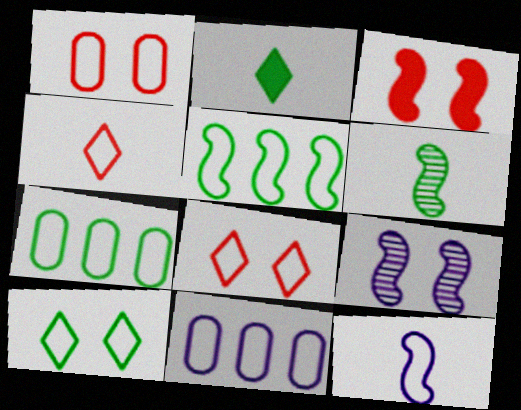[[7, 8, 12]]